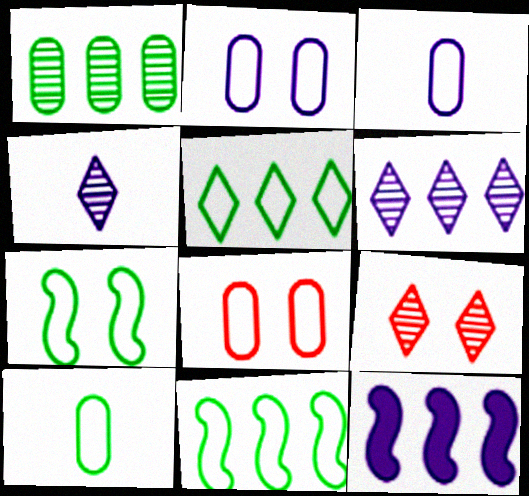[[2, 4, 12], 
[5, 7, 10], 
[9, 10, 12]]